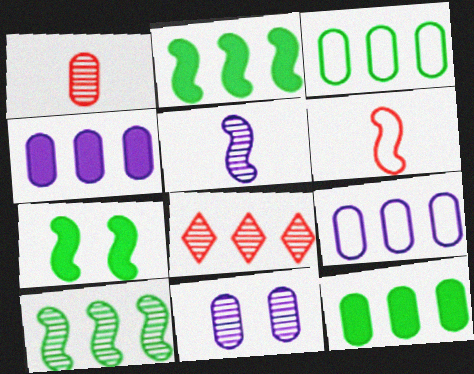[[2, 8, 9]]